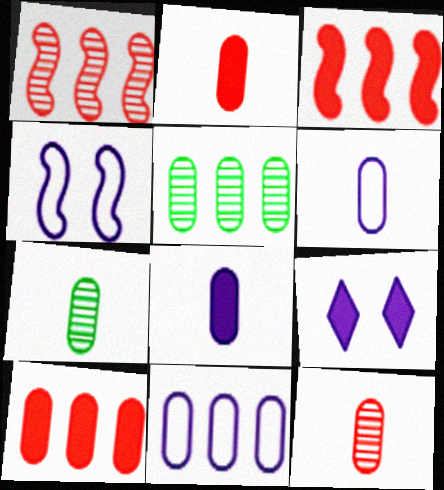[[2, 6, 7], 
[5, 10, 11]]